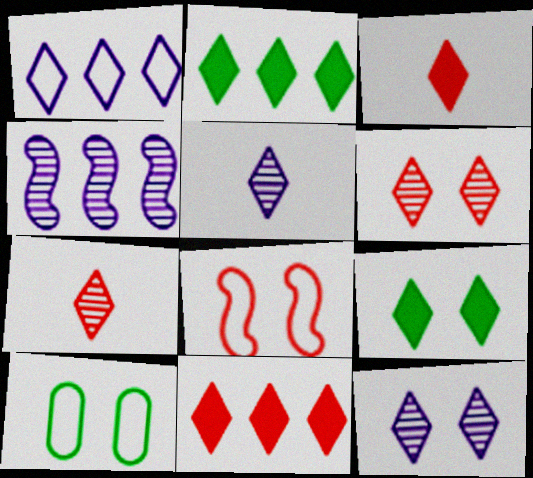[[1, 7, 9], 
[3, 4, 10]]